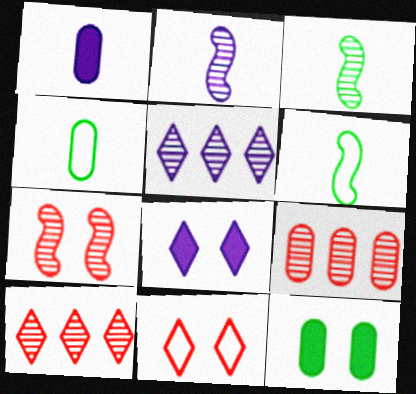[[6, 8, 9]]